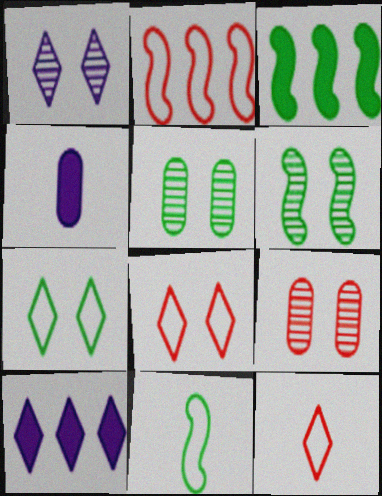[[1, 6, 9], 
[3, 6, 11], 
[9, 10, 11]]